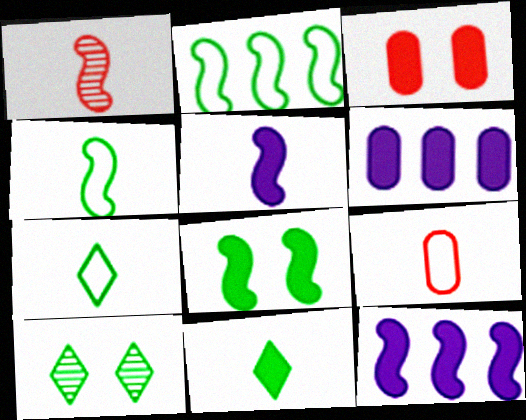[[1, 4, 5], 
[3, 11, 12], 
[9, 10, 12]]